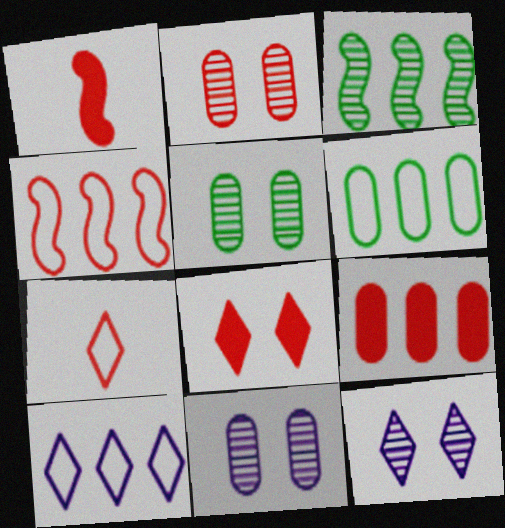[[1, 5, 10], 
[1, 6, 12], 
[1, 8, 9], 
[2, 5, 11], 
[3, 9, 10], 
[4, 6, 10]]